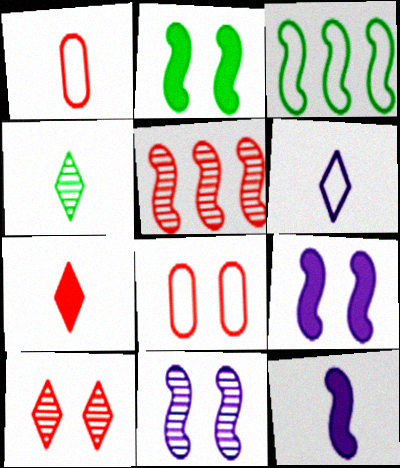[[1, 4, 12], 
[3, 6, 8], 
[4, 6, 7], 
[5, 7, 8]]